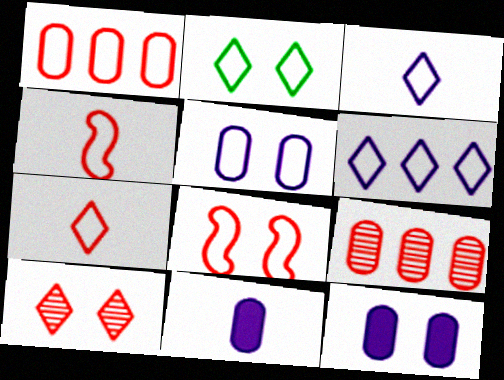[[1, 7, 8], 
[2, 5, 8], 
[2, 6, 7]]